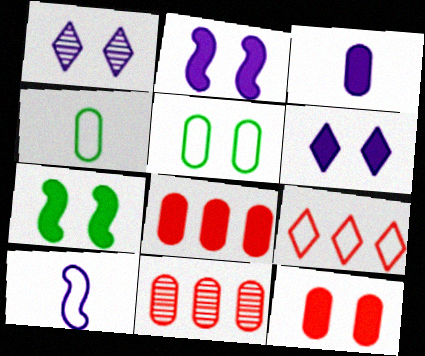[[3, 5, 11], 
[5, 9, 10], 
[6, 7, 12]]